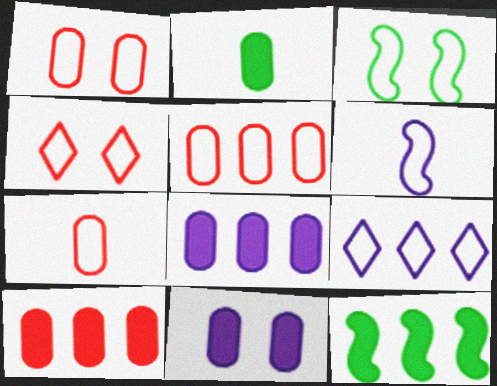[[1, 5, 7], 
[2, 10, 11], 
[3, 7, 9]]